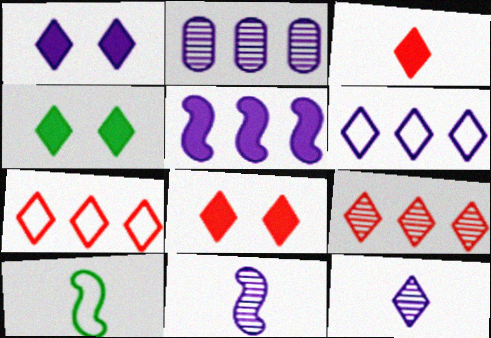[[1, 4, 8], 
[1, 6, 12], 
[2, 5, 6], 
[2, 8, 10], 
[4, 7, 12]]